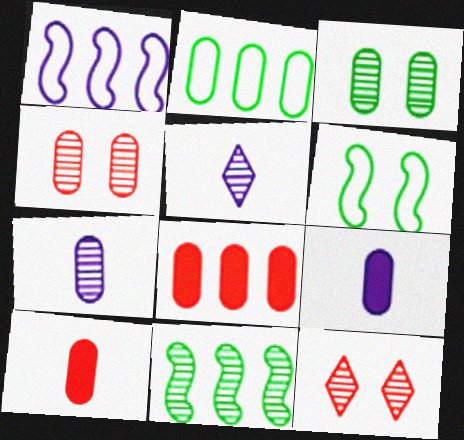[[2, 4, 9], 
[4, 5, 11], 
[5, 6, 8], 
[7, 11, 12]]